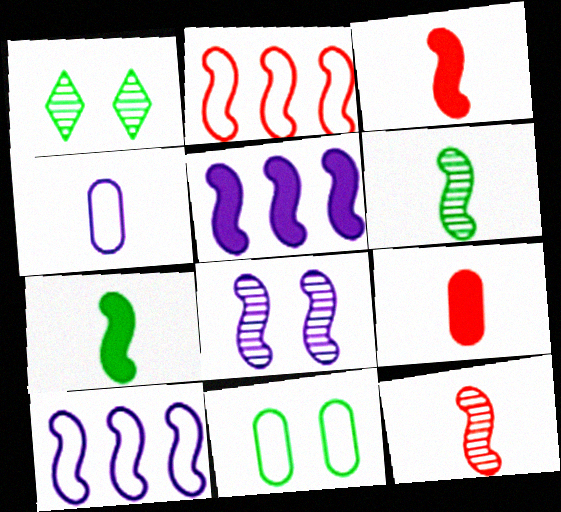[[1, 9, 10], 
[2, 7, 8]]